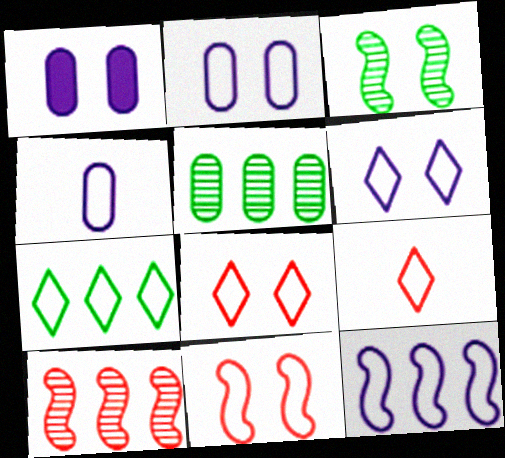[[1, 3, 8], 
[4, 6, 12], 
[4, 7, 11], 
[6, 7, 9]]